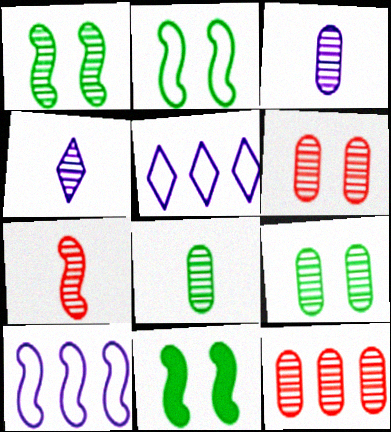[[1, 2, 11], 
[1, 4, 12], 
[3, 9, 12], 
[4, 7, 8], 
[7, 10, 11]]